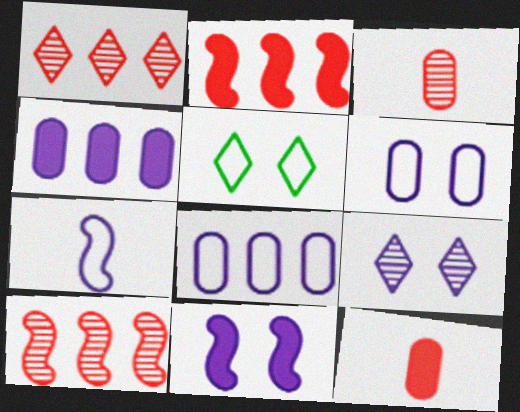[[4, 7, 9], 
[6, 9, 11]]